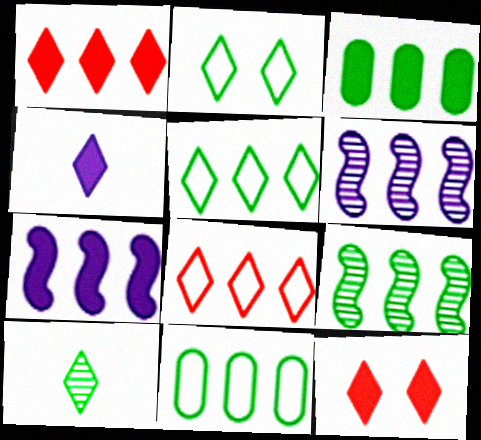[[1, 3, 7], 
[1, 6, 11], 
[3, 5, 9], 
[3, 6, 8]]